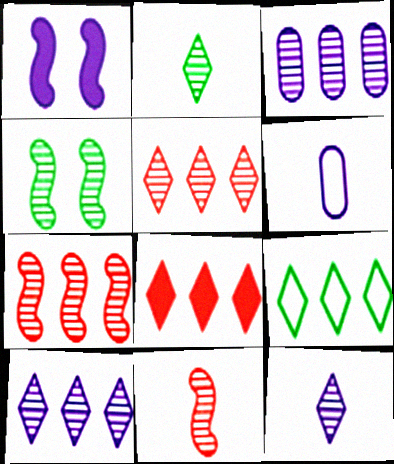[[1, 6, 10], 
[4, 6, 8], 
[8, 9, 10]]